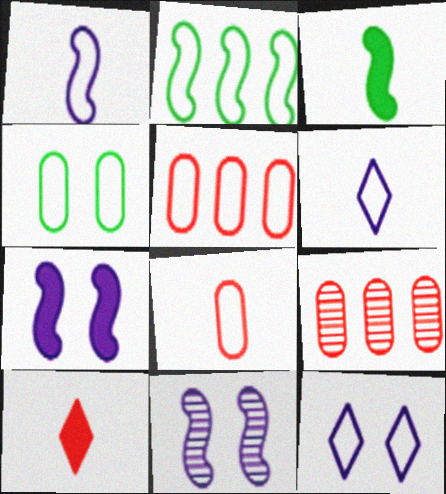[[2, 8, 12], 
[3, 9, 12]]